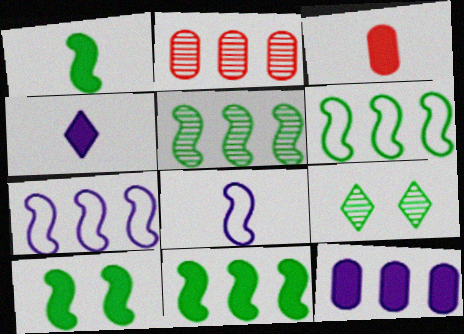[[1, 3, 4], 
[1, 10, 11], 
[3, 7, 9], 
[5, 6, 11]]